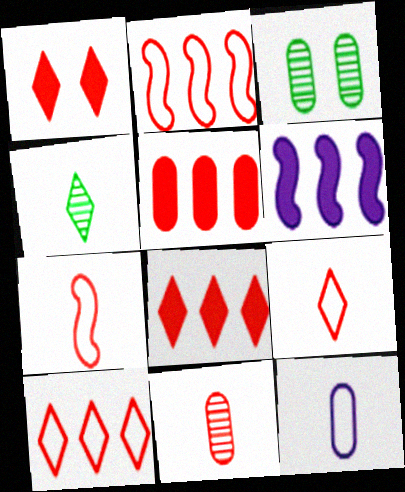[[1, 2, 11], 
[3, 5, 12], 
[3, 6, 9]]